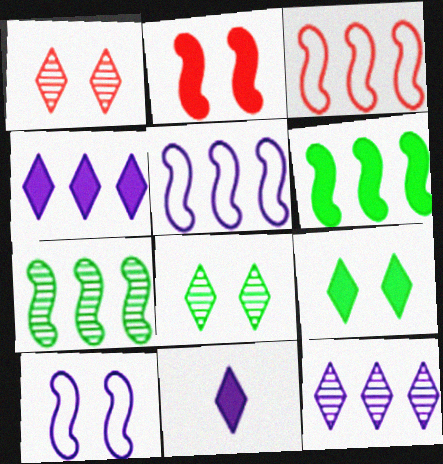[]